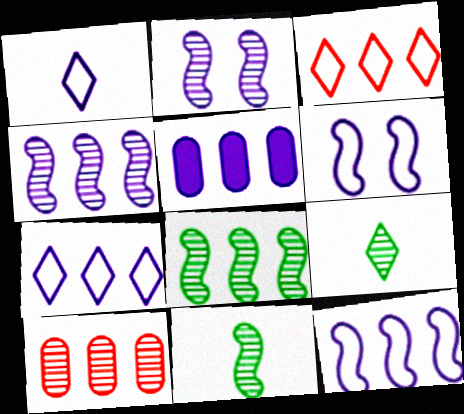[[1, 2, 5], 
[2, 9, 10], 
[3, 5, 8], 
[4, 5, 7]]